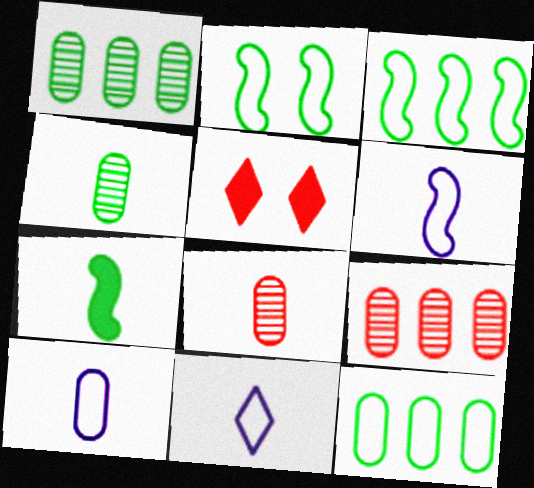[[1, 5, 6], 
[6, 10, 11], 
[7, 8, 11]]